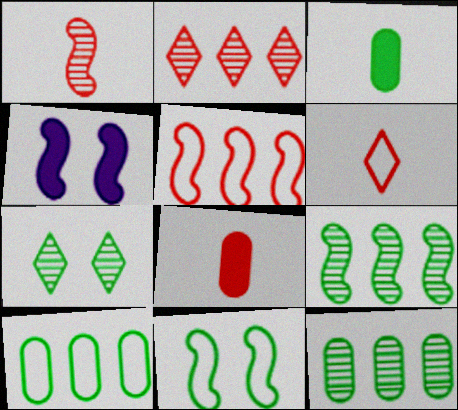[[1, 6, 8], 
[4, 6, 12]]